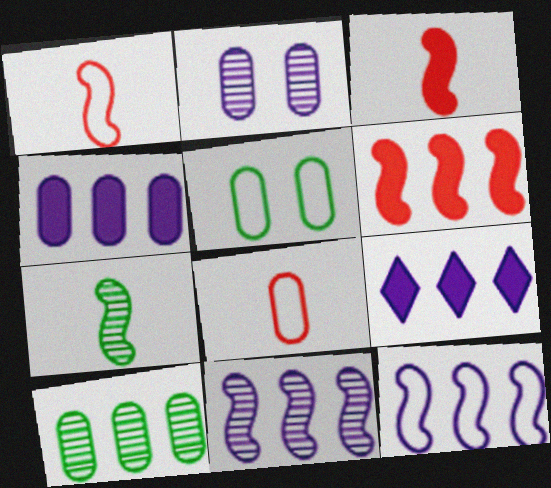[]